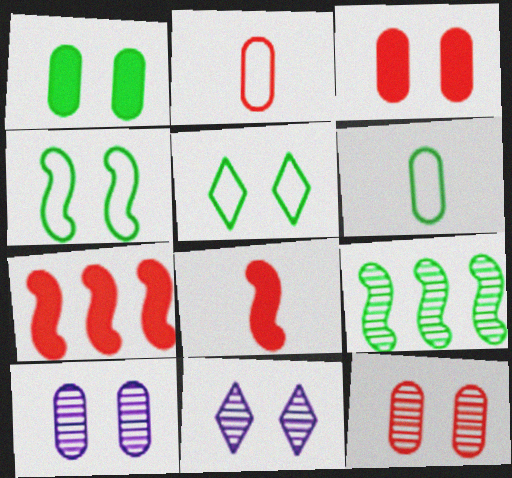[[3, 4, 11], 
[6, 7, 11]]